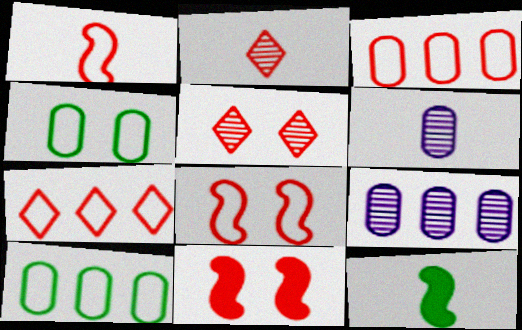[[2, 3, 11]]